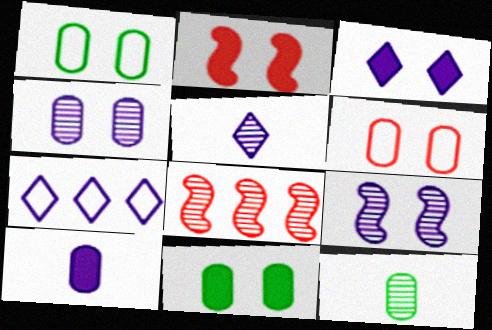[[2, 3, 11], 
[2, 7, 12], 
[3, 5, 7], 
[4, 6, 11], 
[7, 9, 10]]